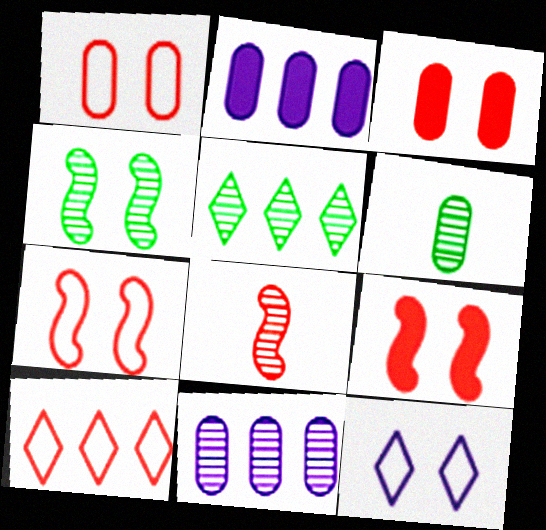[[1, 2, 6], 
[3, 4, 12], 
[3, 8, 10], 
[4, 5, 6]]